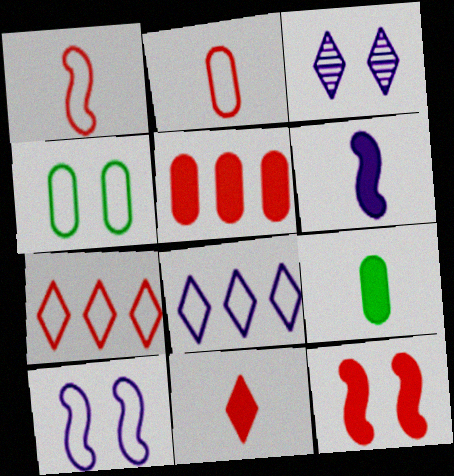[[1, 4, 8], 
[3, 4, 12], 
[5, 11, 12], 
[6, 9, 11]]